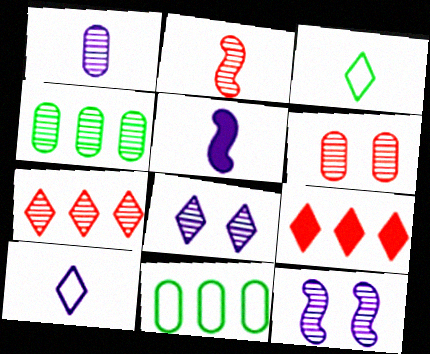[[1, 4, 6], 
[1, 5, 10], 
[2, 4, 8], 
[2, 6, 7], 
[3, 8, 9]]